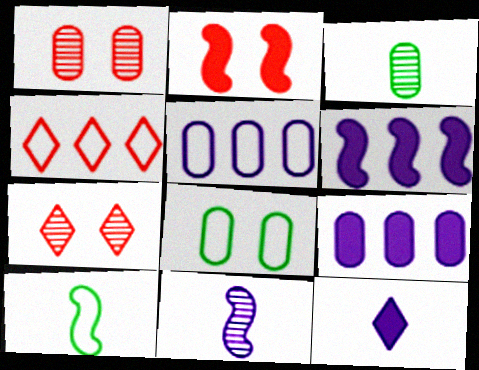[[7, 9, 10]]